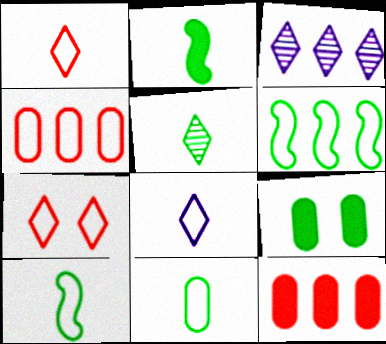[[2, 5, 11], 
[3, 6, 12], 
[5, 6, 9]]